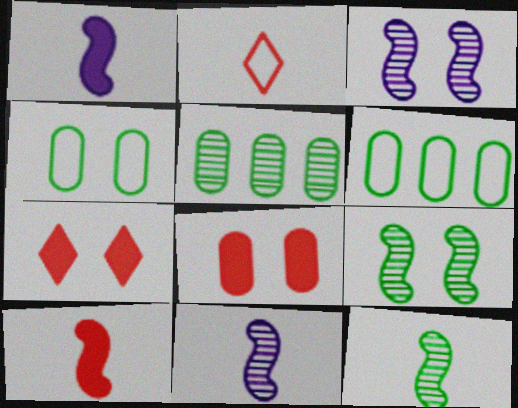[[3, 4, 7], 
[6, 7, 11]]